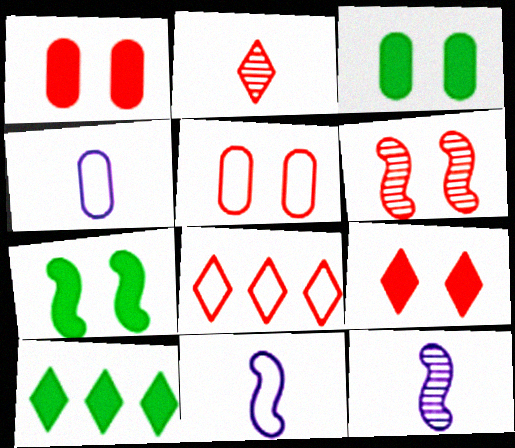[[2, 8, 9], 
[3, 8, 12], 
[4, 6, 10], 
[5, 6, 9], 
[5, 10, 12]]